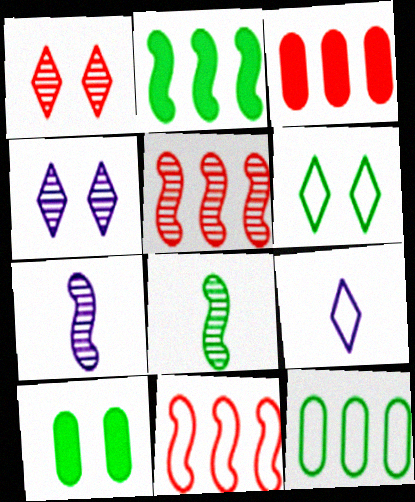[[3, 6, 7], 
[5, 9, 10]]